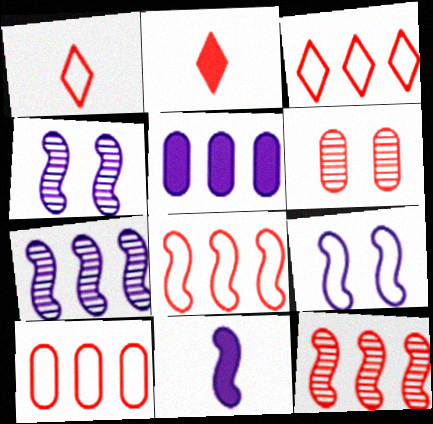[[2, 6, 8], 
[3, 8, 10], 
[7, 9, 11]]